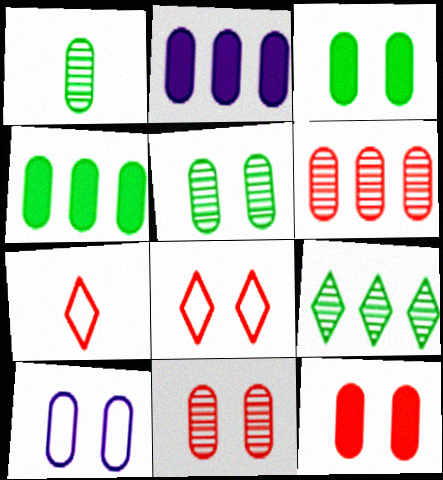[[3, 10, 11], 
[5, 10, 12]]